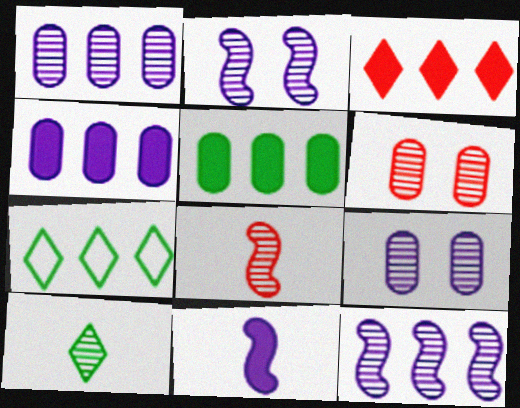[[6, 7, 11], 
[6, 10, 12]]